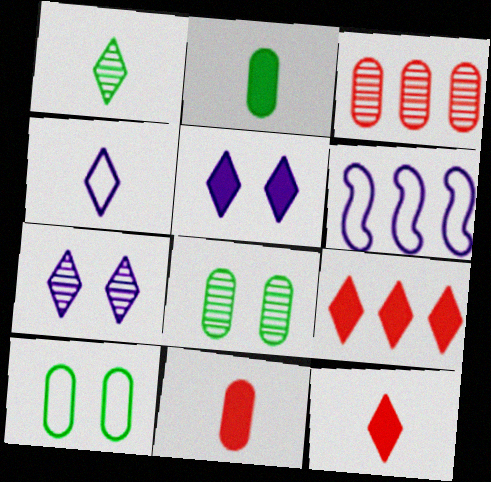[[1, 4, 12], 
[6, 8, 12]]